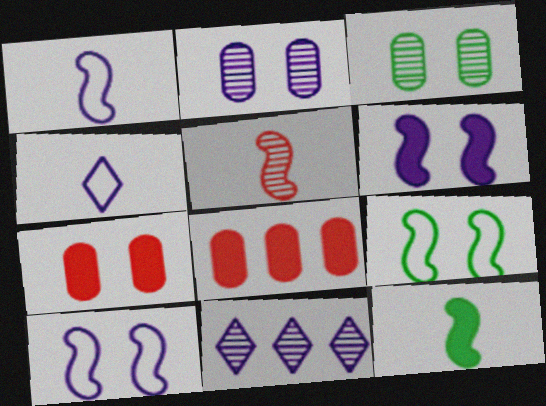[[1, 5, 12], 
[3, 5, 11]]